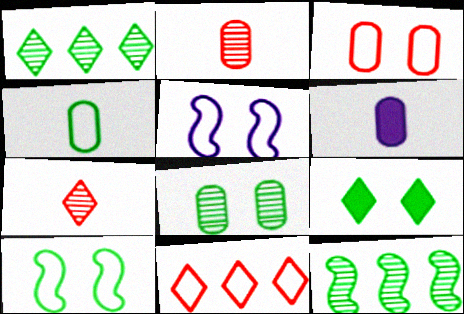[[2, 4, 6], 
[4, 5, 11], 
[4, 9, 12], 
[8, 9, 10]]